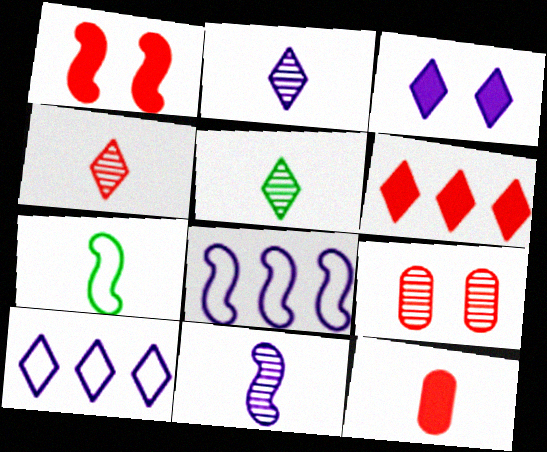[[1, 6, 12], 
[2, 3, 10], 
[2, 4, 5], 
[2, 7, 12]]